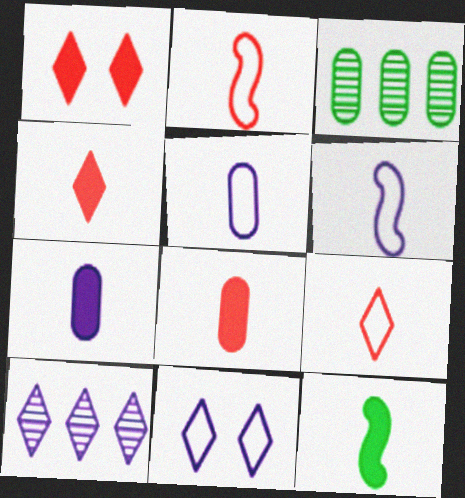[[1, 3, 6], 
[4, 7, 12]]